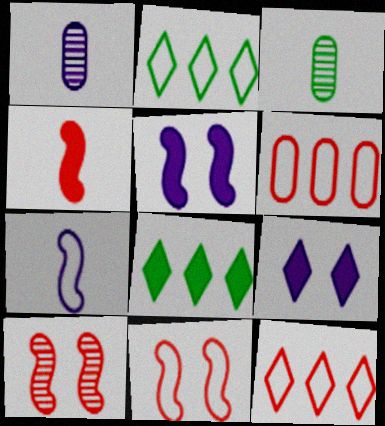[[1, 8, 11], 
[3, 5, 12]]